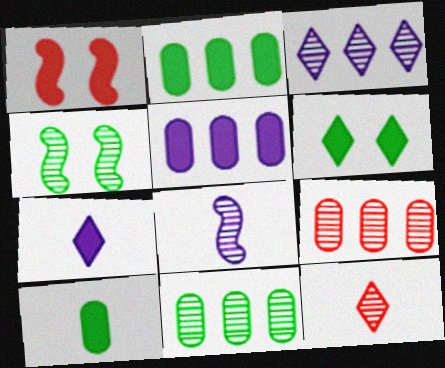[[1, 2, 7]]